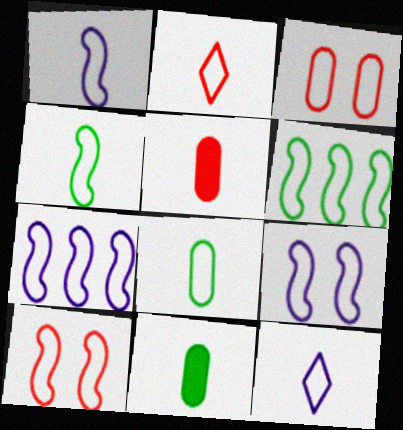[[1, 2, 8], 
[1, 6, 10], 
[1, 7, 9], 
[3, 6, 12], 
[4, 7, 10]]